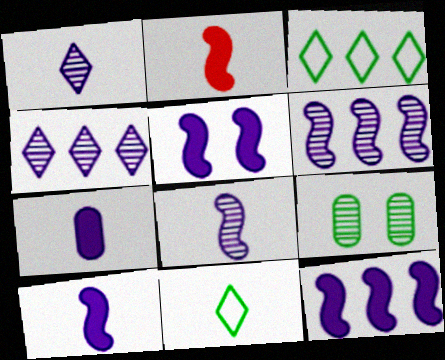[[5, 10, 12]]